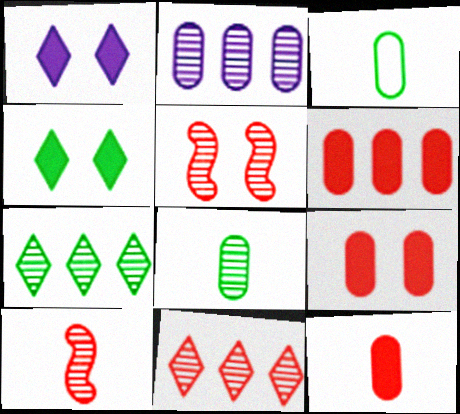[[2, 3, 9], 
[6, 9, 12]]